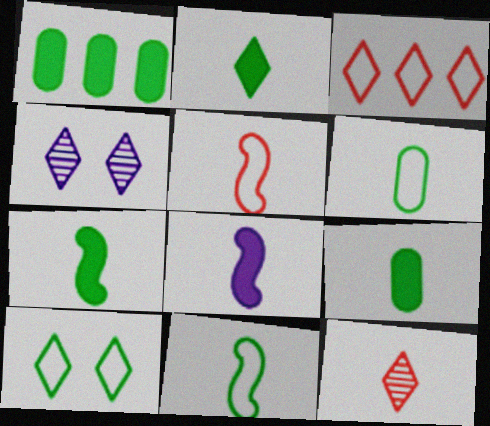[[1, 4, 5], 
[2, 3, 4], 
[2, 7, 9], 
[6, 8, 12]]